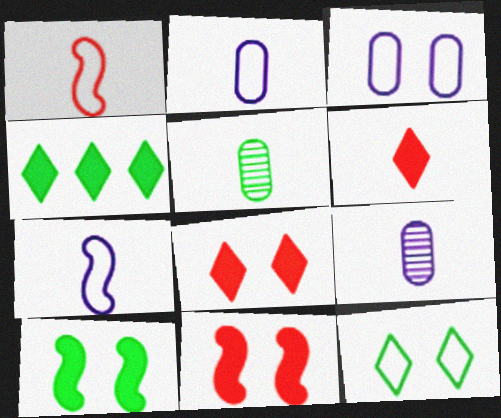[[5, 6, 7]]